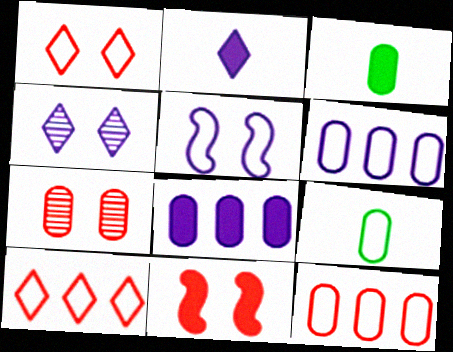[[1, 7, 11], 
[3, 6, 7], 
[5, 9, 10], 
[7, 8, 9]]